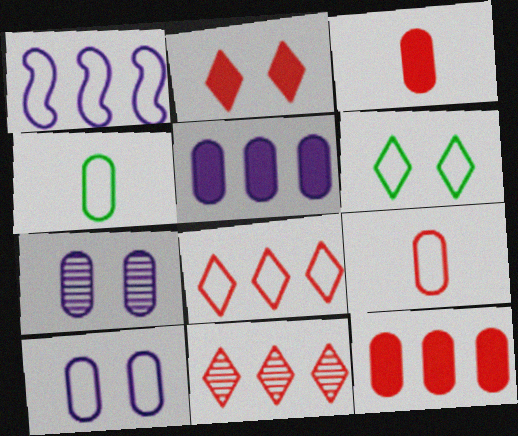[[1, 6, 9], 
[4, 7, 12]]